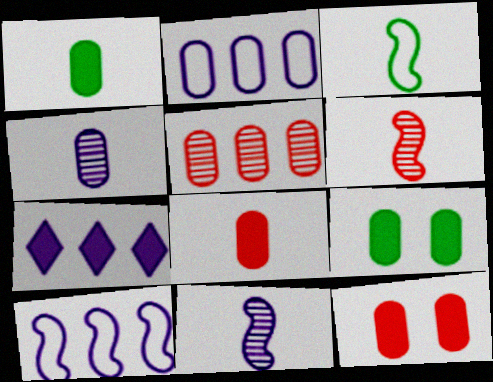[]